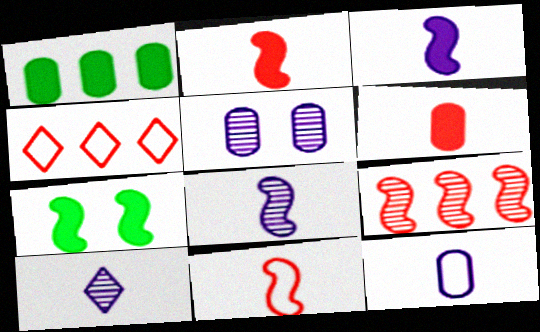[[3, 10, 12]]